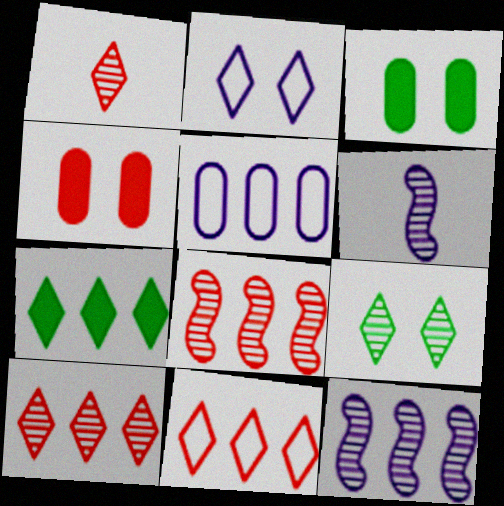[[1, 2, 7], 
[3, 6, 11], 
[5, 7, 8]]